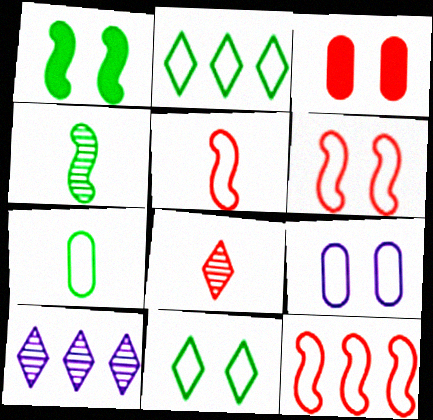[[2, 5, 9], 
[3, 8, 12], 
[5, 6, 12], 
[6, 9, 11]]